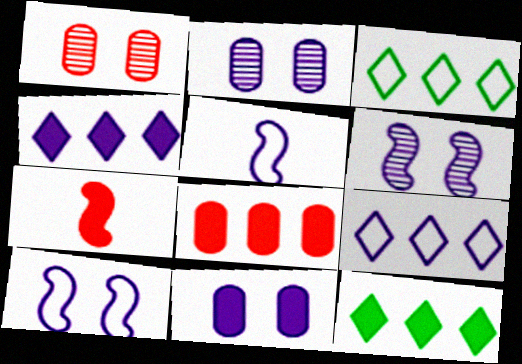[[1, 5, 12], 
[2, 3, 7], 
[2, 4, 5], 
[7, 11, 12]]